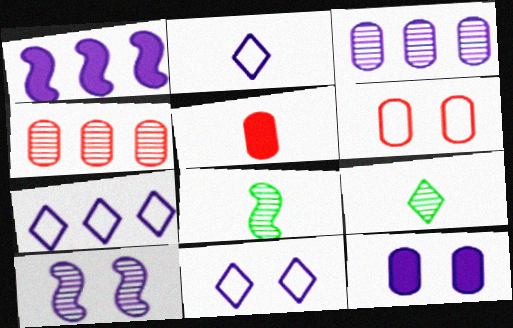[[1, 3, 7], 
[1, 6, 9], 
[2, 5, 8], 
[2, 7, 11], 
[4, 5, 6], 
[4, 9, 10], 
[10, 11, 12]]